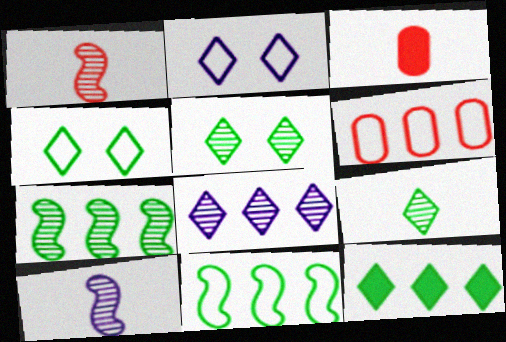[[2, 3, 7], 
[4, 9, 12]]